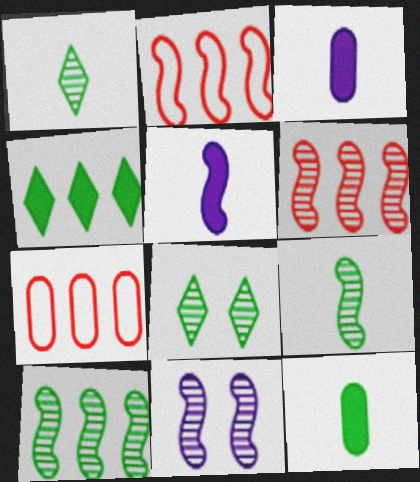[[2, 3, 8], 
[5, 7, 8], 
[6, 9, 11]]